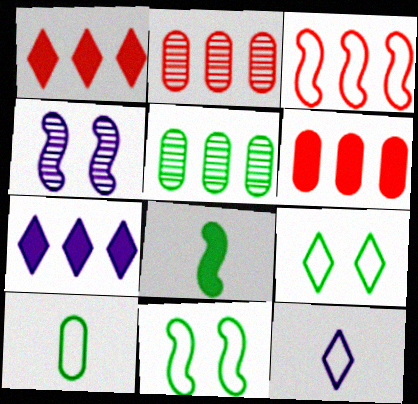[[1, 2, 3], 
[1, 4, 10], 
[3, 4, 8], 
[3, 5, 7], 
[5, 8, 9]]